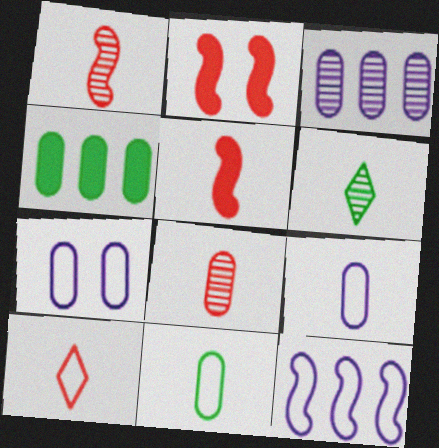[[4, 7, 8], 
[5, 6, 9], 
[5, 8, 10]]